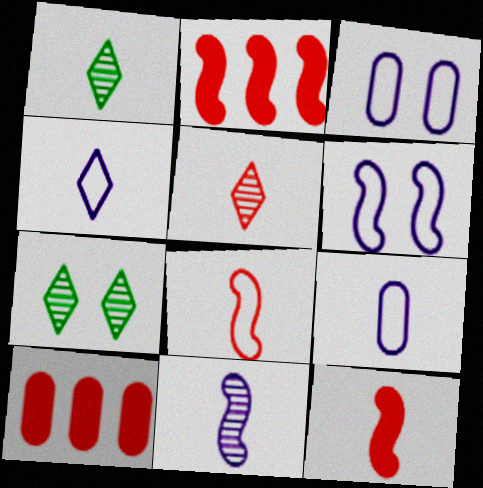[[1, 2, 3], 
[1, 6, 10], 
[1, 9, 12], 
[2, 7, 9]]